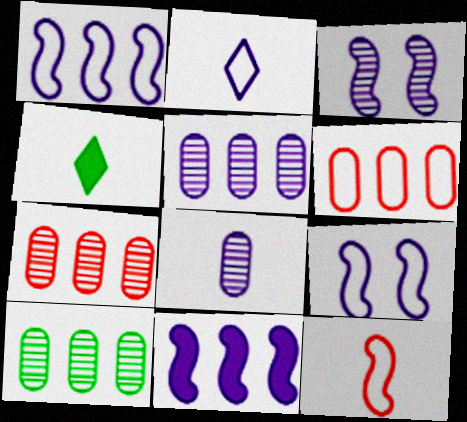[[3, 4, 6], 
[4, 7, 9], 
[4, 8, 12], 
[5, 7, 10]]